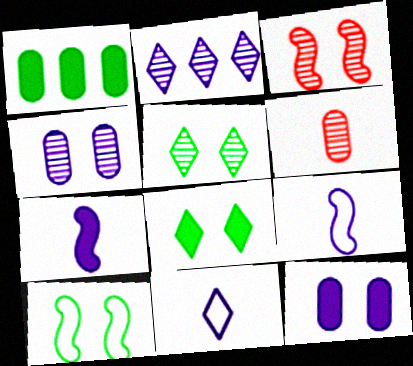[[1, 3, 11], 
[2, 9, 12], 
[3, 4, 5]]